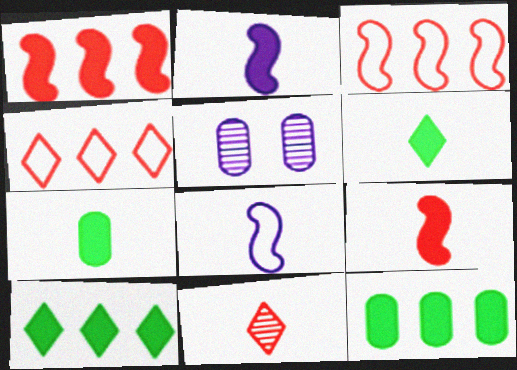[[3, 5, 6], 
[7, 8, 11]]